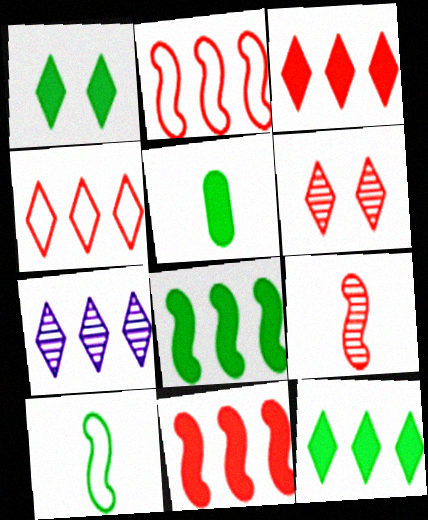[[1, 5, 8], 
[4, 7, 12]]